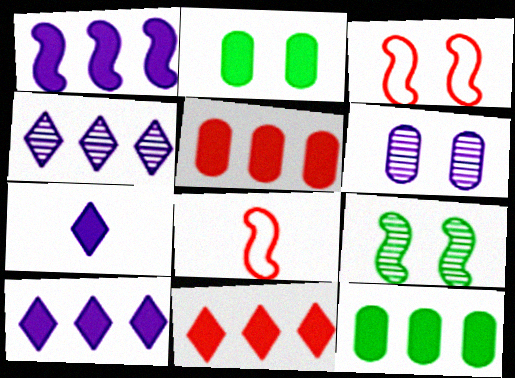[[1, 8, 9], 
[1, 11, 12], 
[2, 4, 8]]